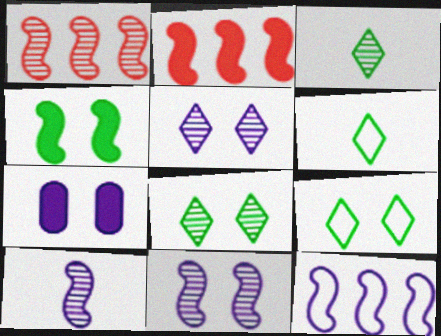[[1, 6, 7]]